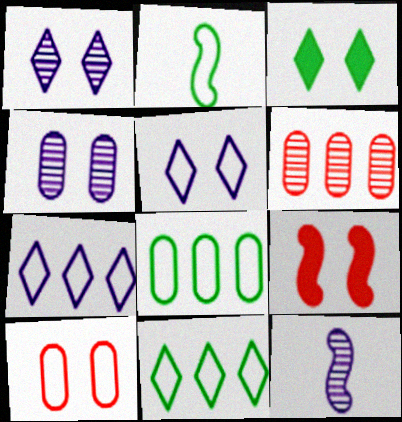[[2, 7, 10]]